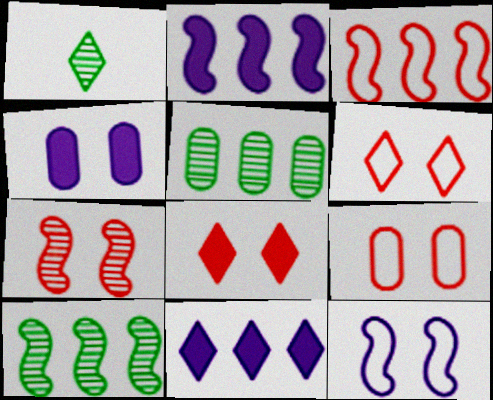[[1, 2, 9], 
[1, 3, 4], 
[1, 6, 11], 
[2, 3, 10], 
[3, 5, 11], 
[7, 8, 9]]